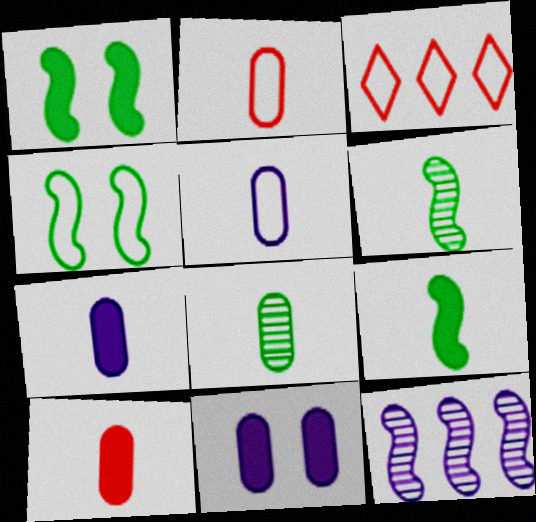[[2, 7, 8], 
[3, 4, 5], 
[3, 6, 11], 
[5, 8, 10]]